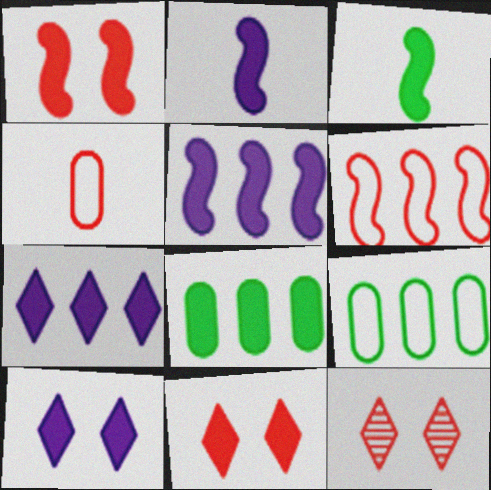[[1, 3, 5], 
[2, 8, 11], 
[2, 9, 12]]